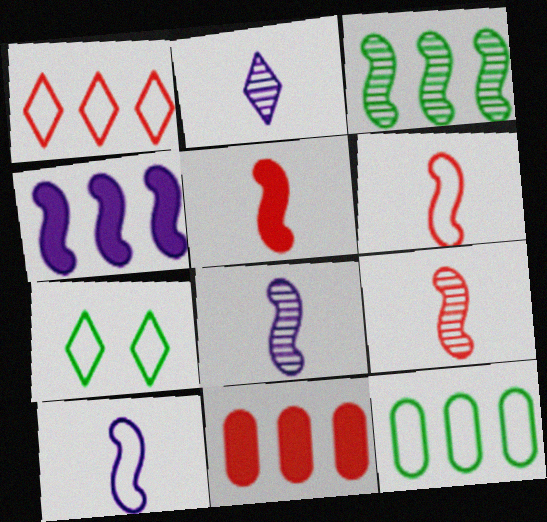[[5, 6, 9], 
[7, 8, 11]]